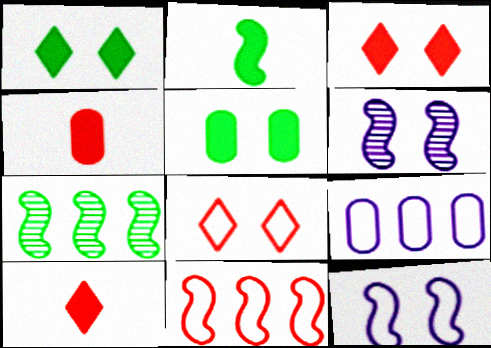[[2, 6, 11], 
[5, 6, 8]]